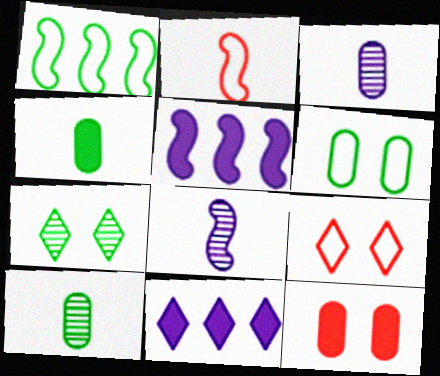[[1, 4, 7], 
[5, 9, 10]]